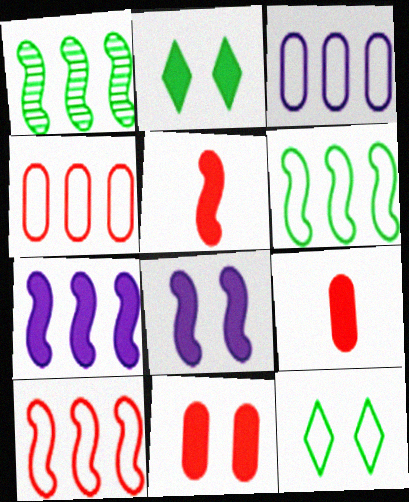[[1, 7, 10], 
[2, 7, 9], 
[2, 8, 11]]